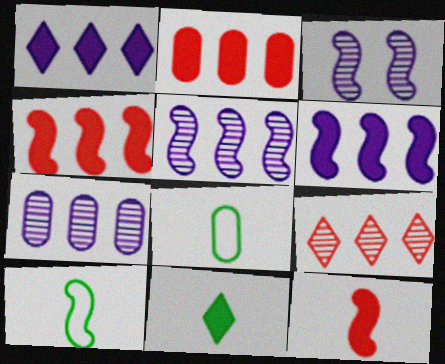[[3, 4, 10]]